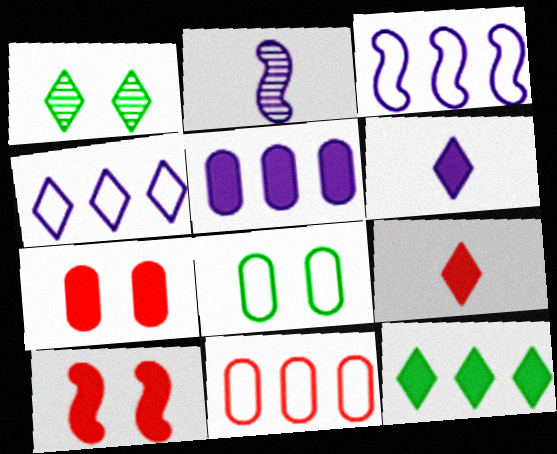[[1, 4, 9]]